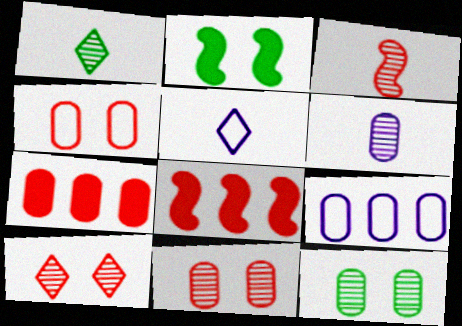[[1, 3, 6], 
[5, 8, 12]]